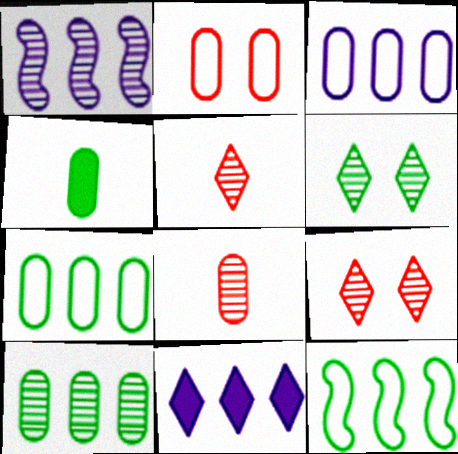[[1, 3, 11], 
[1, 6, 8], 
[4, 6, 12]]